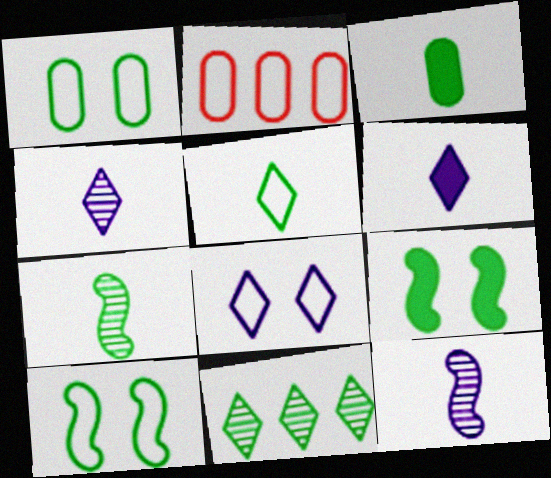[[2, 4, 9], 
[3, 5, 7], 
[3, 10, 11]]